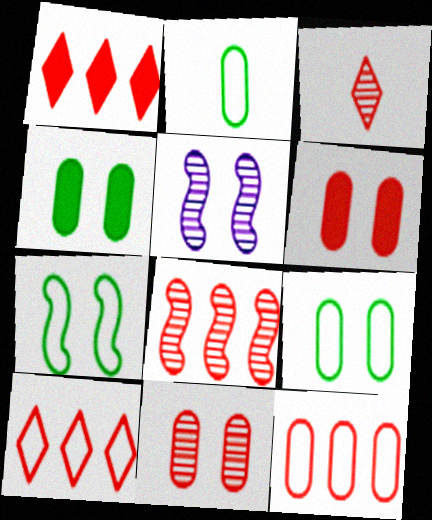[[1, 2, 5], 
[1, 8, 12], 
[3, 8, 11]]